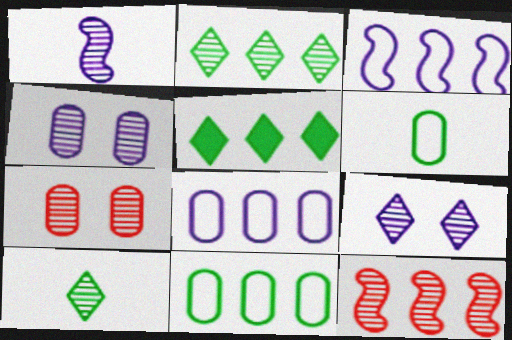[[1, 2, 7], 
[4, 10, 12], 
[5, 8, 12]]